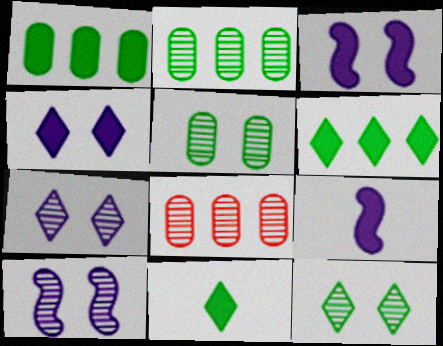[]